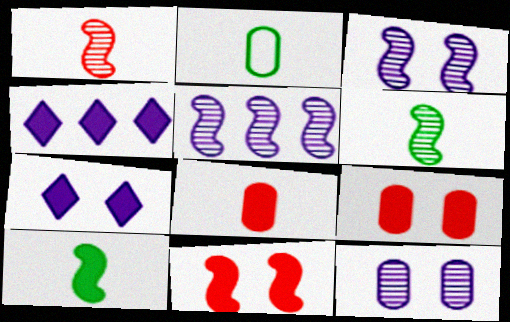[[4, 9, 10]]